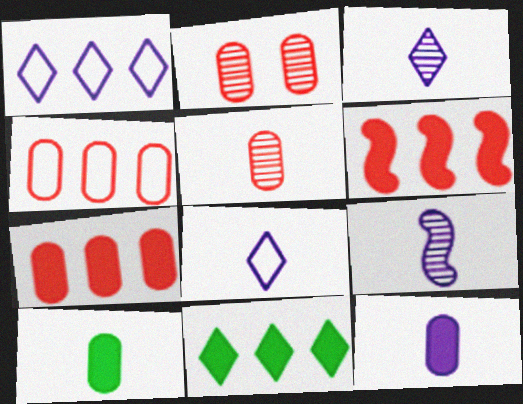[[8, 9, 12]]